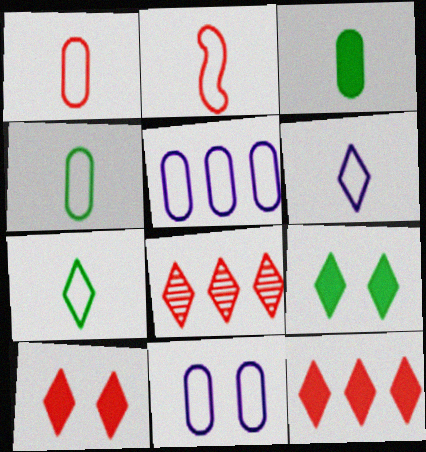[[2, 4, 6], 
[6, 8, 9]]